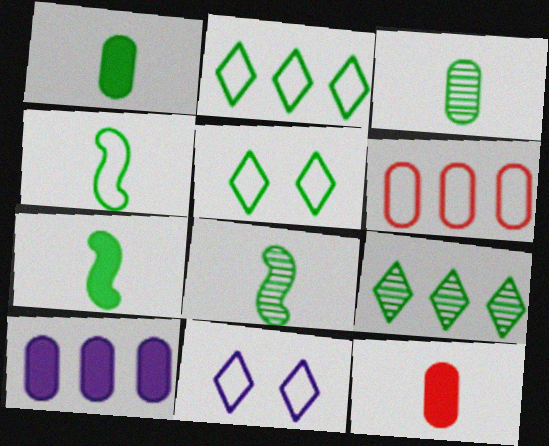[[4, 6, 11], 
[4, 7, 8]]